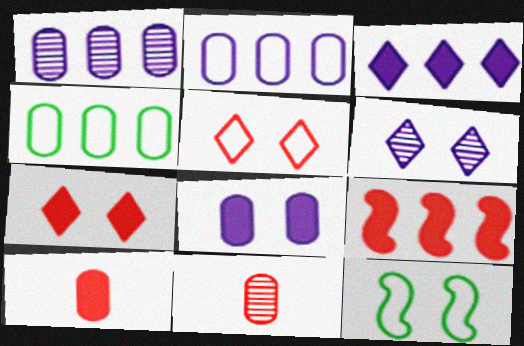[[3, 11, 12], 
[4, 8, 11], 
[5, 9, 11], 
[7, 9, 10]]